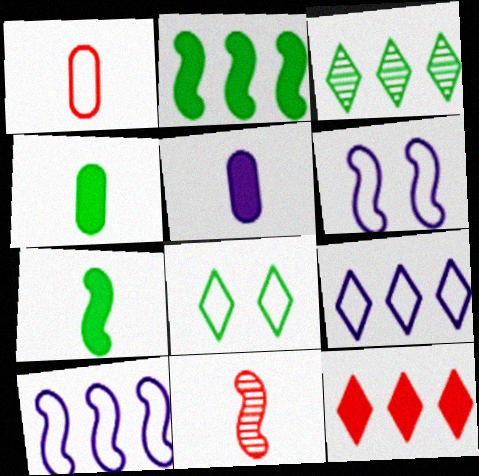[[1, 8, 10], 
[2, 6, 11], 
[3, 9, 12]]